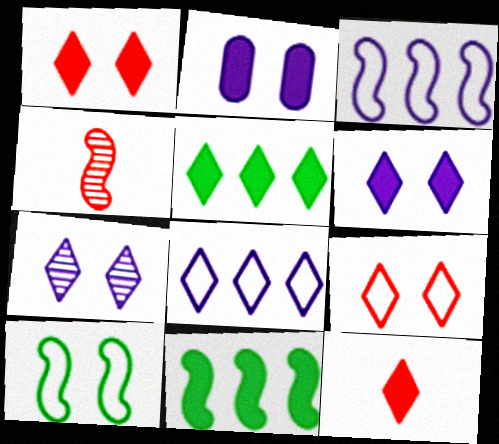[[2, 11, 12], 
[5, 6, 12]]